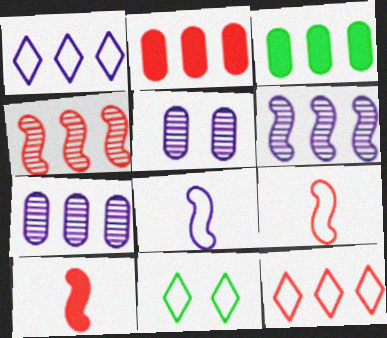[[1, 3, 4], 
[2, 4, 12], 
[3, 6, 12], 
[7, 10, 11]]